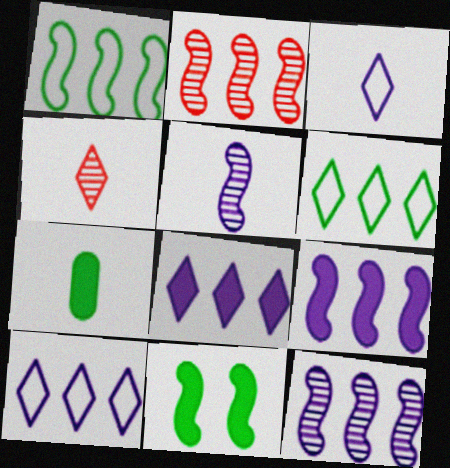[[1, 2, 9]]